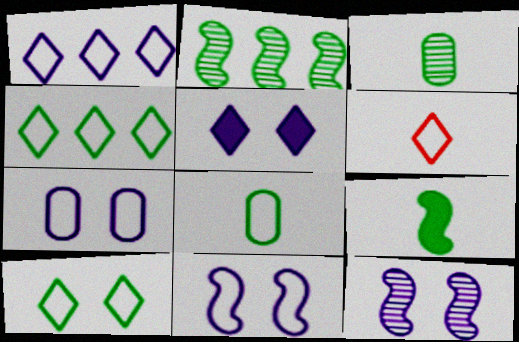[[1, 6, 10], 
[5, 7, 12]]